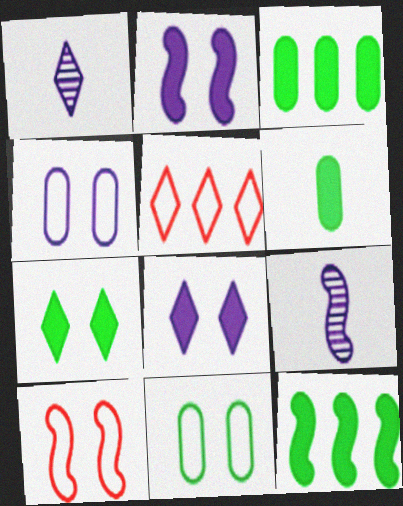[[1, 3, 10], 
[1, 5, 7], 
[6, 7, 12], 
[9, 10, 12]]